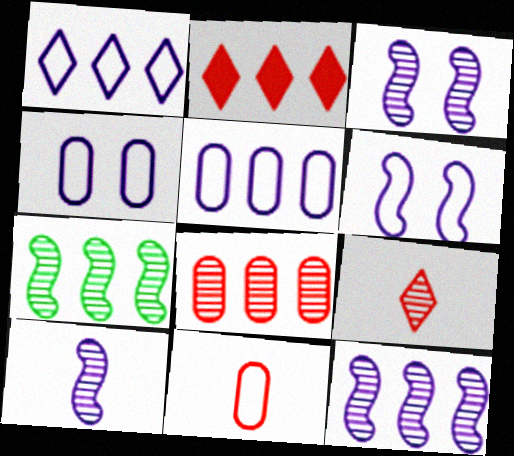[[2, 5, 7], 
[3, 10, 12]]